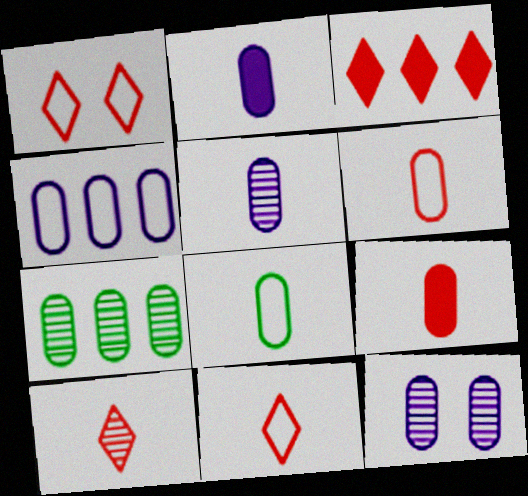[[1, 3, 10], 
[2, 4, 12], 
[5, 8, 9]]